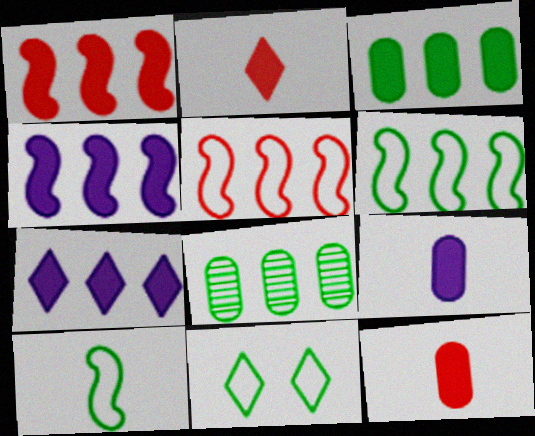[[1, 3, 7], 
[5, 7, 8]]